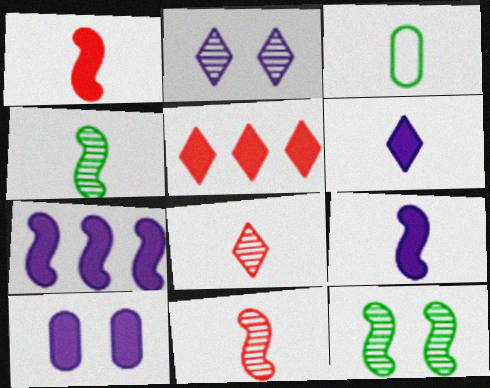[[3, 6, 11], 
[3, 8, 9], 
[6, 7, 10]]